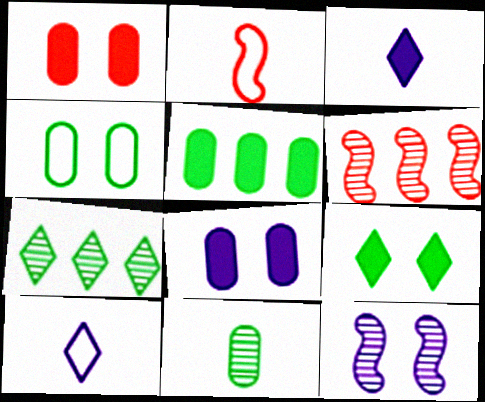[[2, 3, 11], 
[2, 7, 8], 
[3, 4, 6], 
[4, 5, 11]]